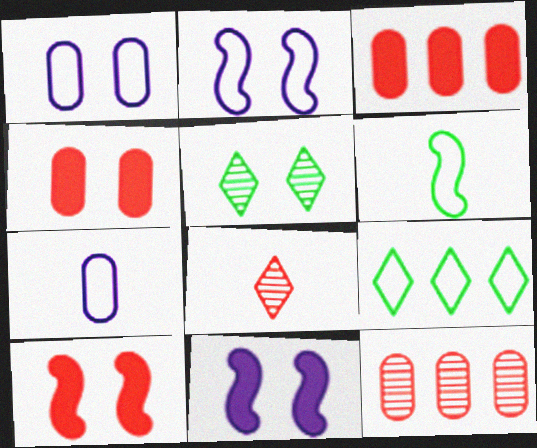[[1, 5, 10], 
[2, 4, 5]]